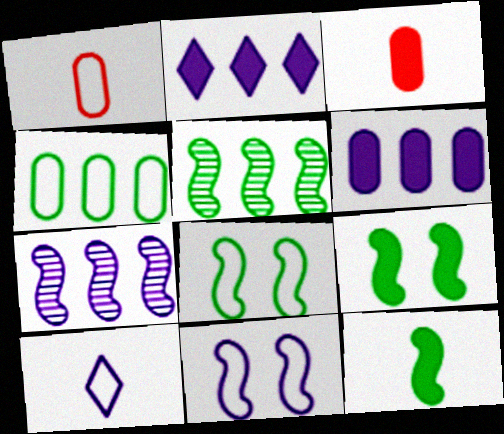[[2, 3, 9], 
[5, 8, 12]]